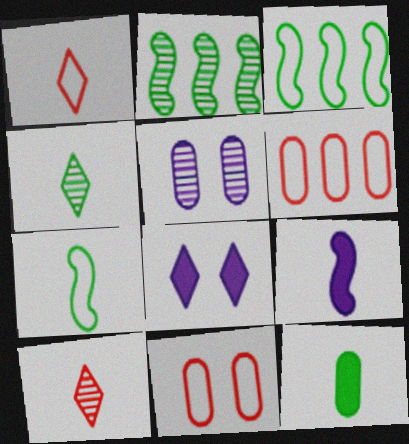[[2, 5, 10], 
[4, 7, 12], 
[5, 6, 12]]